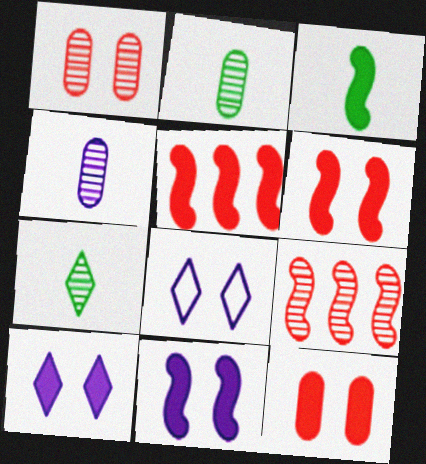[[2, 5, 8], 
[3, 5, 11]]